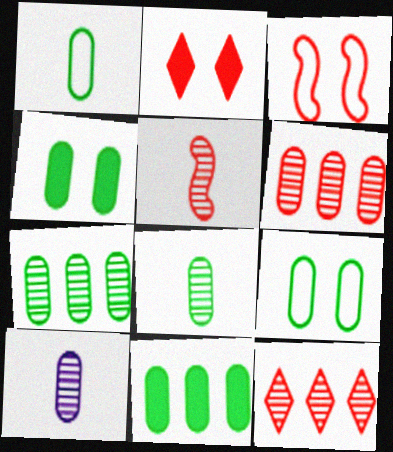[[1, 4, 7], 
[8, 9, 11]]